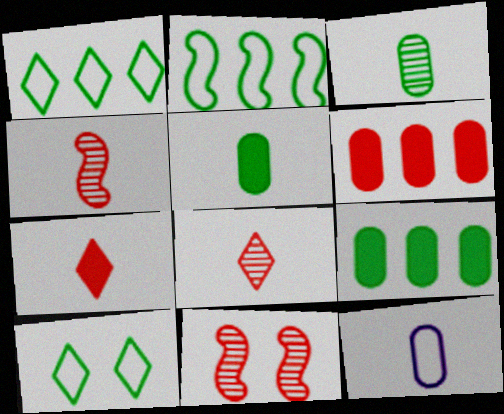[]